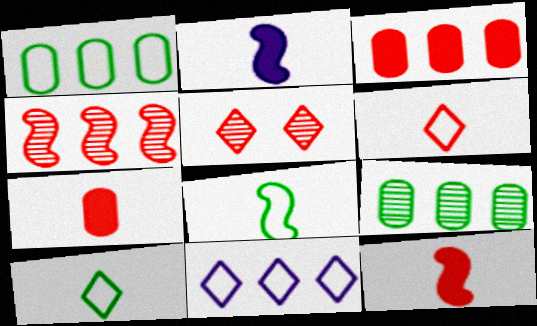[[1, 2, 5]]